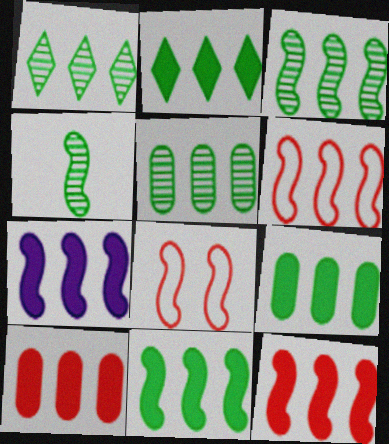[[1, 3, 5], 
[2, 7, 10], 
[2, 9, 11], 
[3, 6, 7], 
[4, 7, 8], 
[7, 11, 12]]